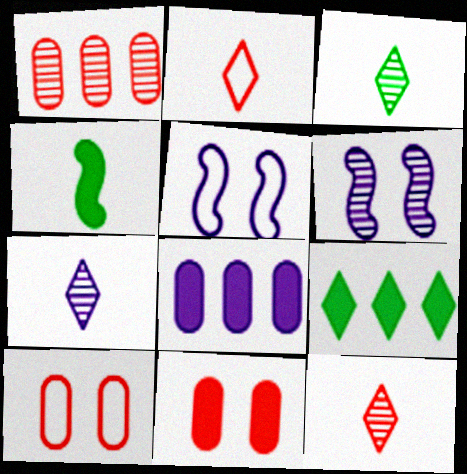[[1, 3, 6], 
[3, 7, 12], 
[5, 7, 8]]